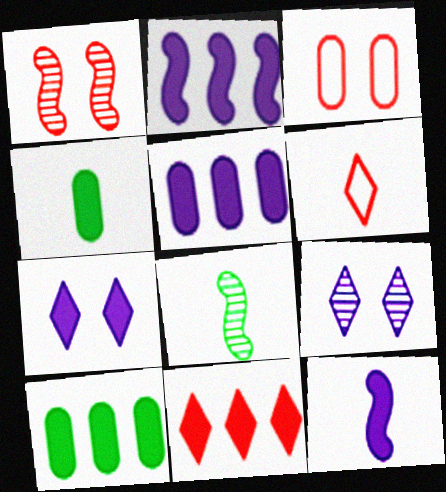[[2, 10, 11], 
[5, 7, 12]]